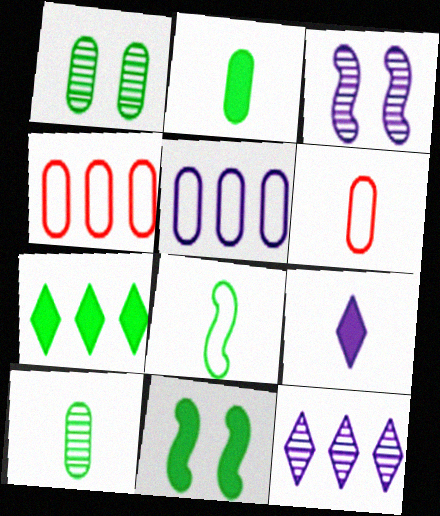[[1, 7, 8], 
[2, 7, 11], 
[3, 5, 9], 
[3, 6, 7], 
[6, 11, 12]]